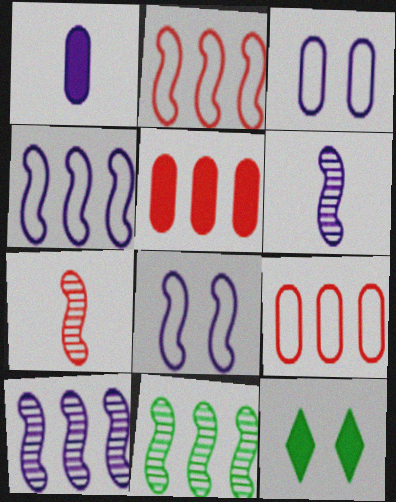[[6, 9, 12]]